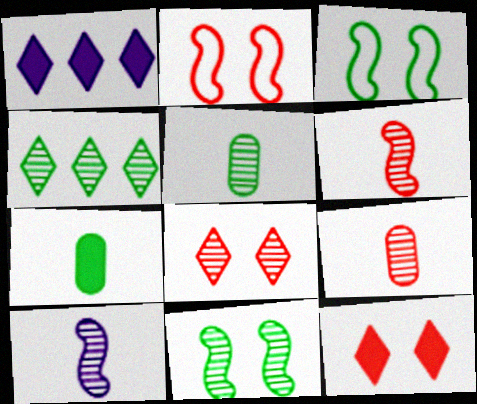[[1, 2, 5], 
[1, 3, 9], 
[3, 4, 7], 
[4, 5, 11]]